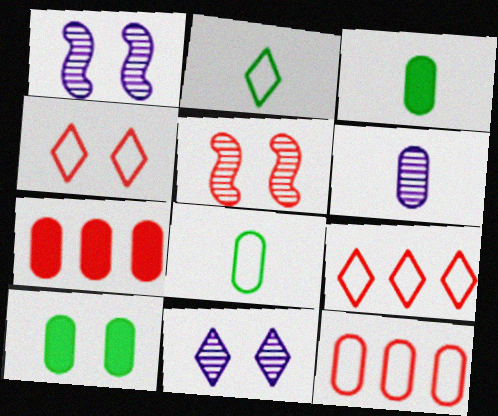[[1, 2, 7], 
[1, 3, 9], 
[1, 4, 10], 
[6, 10, 12]]